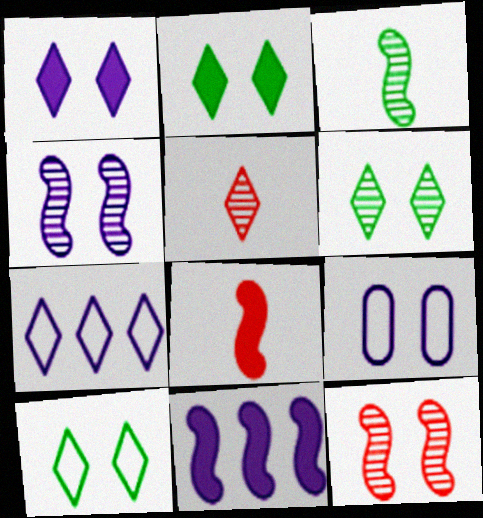[[1, 4, 9], 
[2, 5, 7], 
[2, 6, 10], 
[2, 9, 12]]